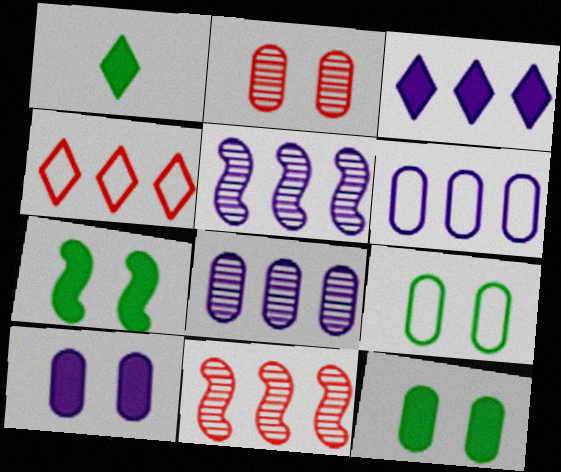[[2, 9, 10], 
[3, 5, 6]]